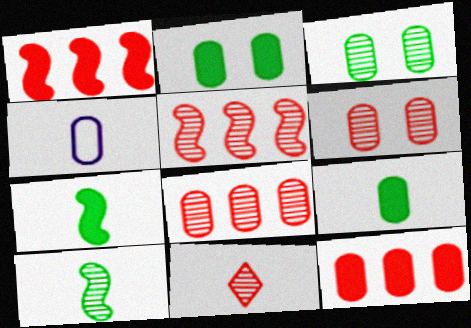[[2, 4, 8], 
[3, 4, 12], 
[4, 7, 11], 
[5, 6, 11]]